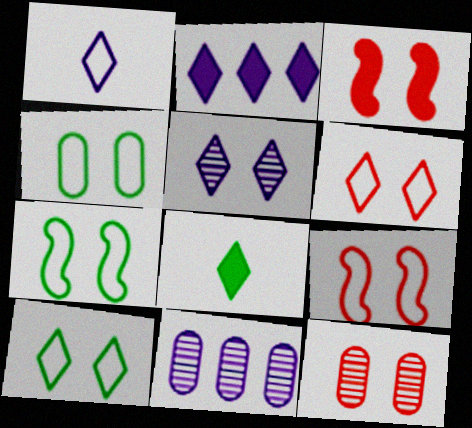[[1, 2, 5], 
[3, 4, 5], 
[3, 6, 12], 
[4, 7, 10], 
[8, 9, 11]]